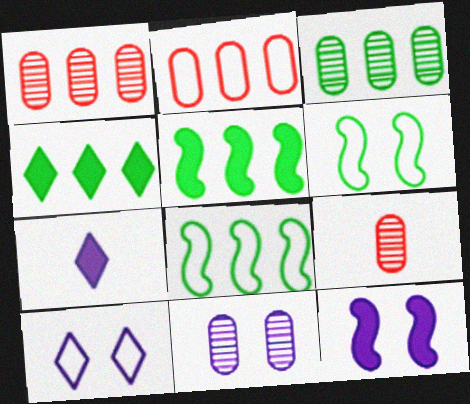[[1, 6, 7], 
[3, 4, 8], 
[3, 9, 11], 
[5, 9, 10], 
[10, 11, 12]]